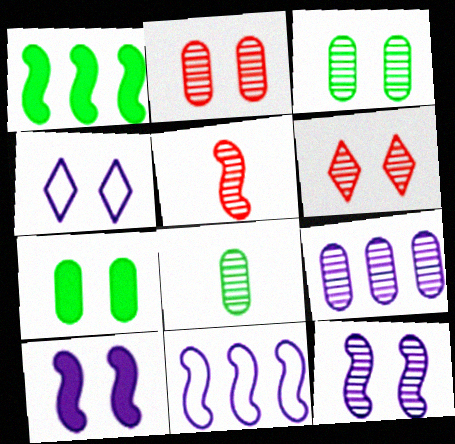[[2, 8, 9], 
[3, 6, 12]]